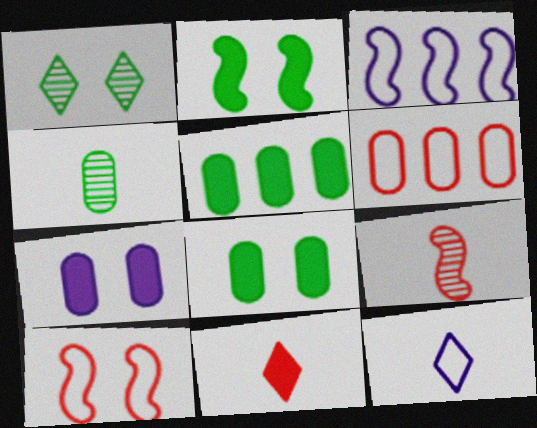[[1, 7, 10], 
[2, 3, 9], 
[4, 6, 7]]